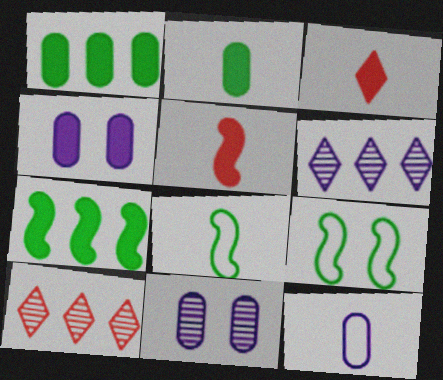[[3, 4, 7], 
[4, 8, 10]]